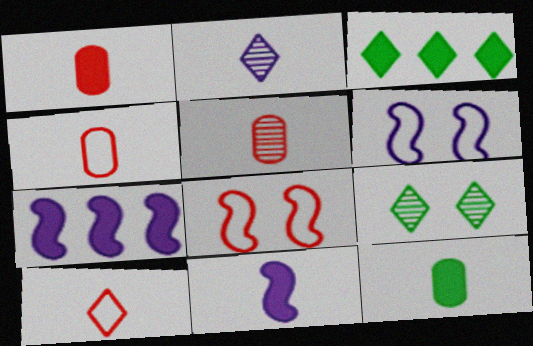[[1, 4, 5], 
[3, 5, 6], 
[4, 7, 9]]